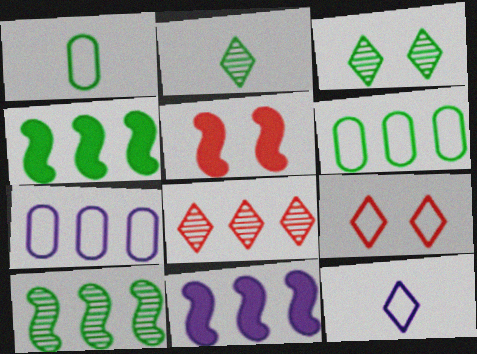[[1, 3, 4], 
[2, 5, 7], 
[4, 7, 8], 
[6, 8, 11]]